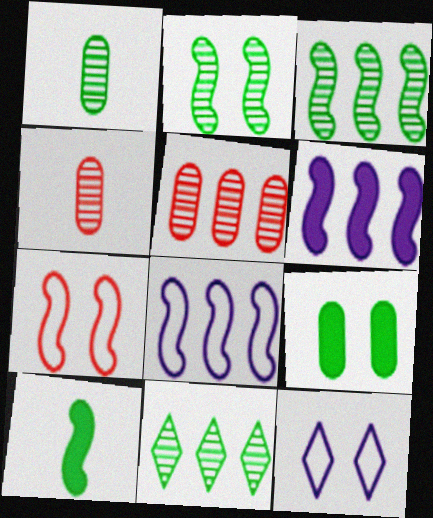[[1, 2, 11], 
[5, 10, 12]]